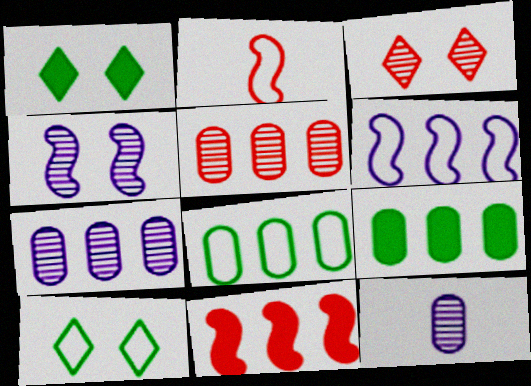[[1, 2, 7], 
[10, 11, 12]]